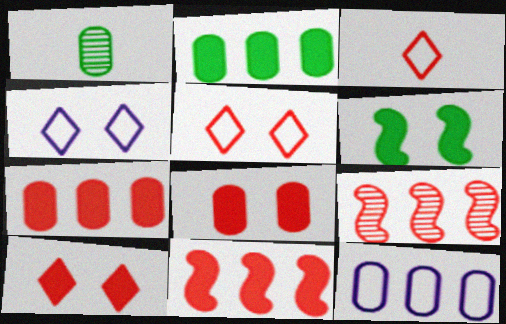[[1, 4, 11], 
[1, 8, 12], 
[3, 8, 9]]